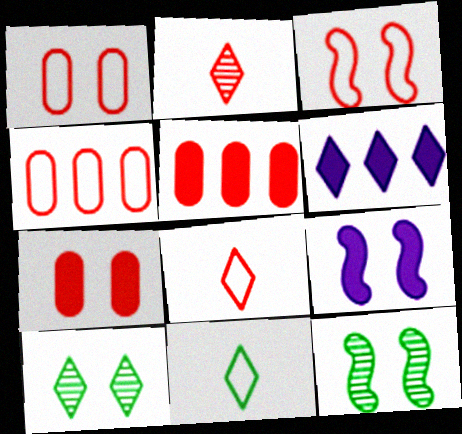[[1, 9, 10], 
[2, 3, 5], 
[3, 4, 8], 
[3, 9, 12], 
[6, 8, 10]]